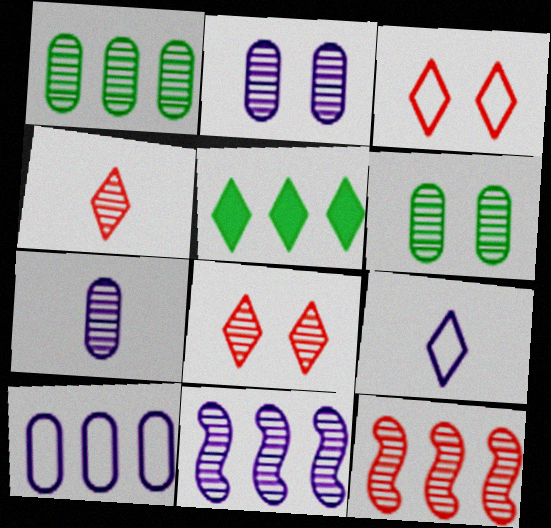[[4, 6, 11], 
[5, 8, 9], 
[5, 10, 12]]